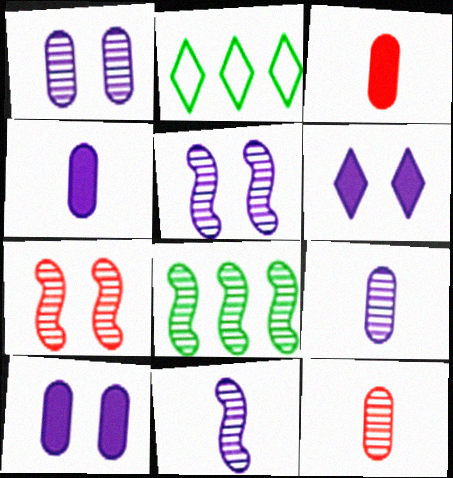[[2, 3, 5], 
[2, 4, 7], 
[7, 8, 11]]